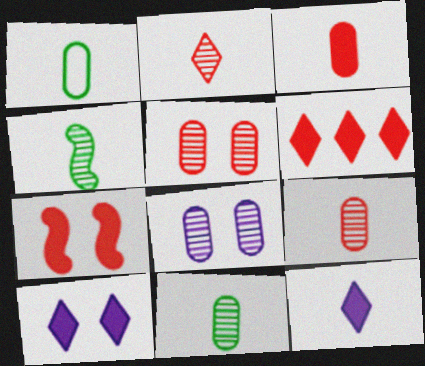[[3, 6, 7]]